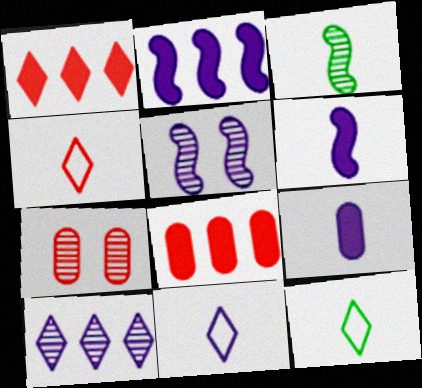[[2, 7, 12], 
[3, 4, 9], 
[3, 7, 10], 
[4, 11, 12], 
[5, 8, 12]]